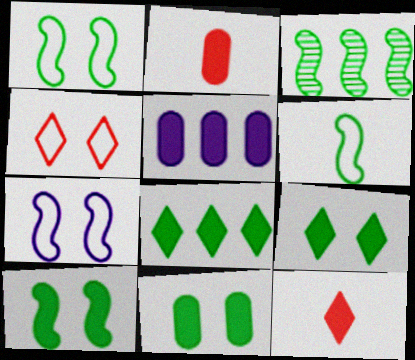[[2, 5, 11], 
[3, 6, 10], 
[5, 10, 12], 
[9, 10, 11]]